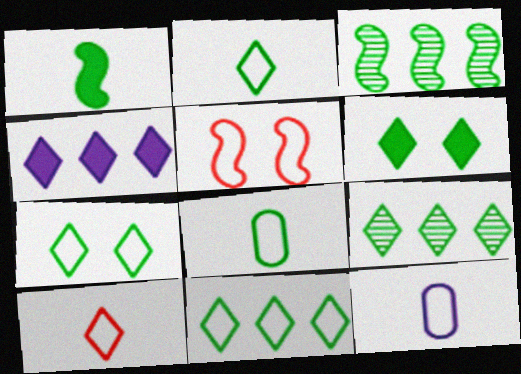[[2, 6, 9], 
[2, 7, 11], 
[3, 6, 8], 
[5, 11, 12]]